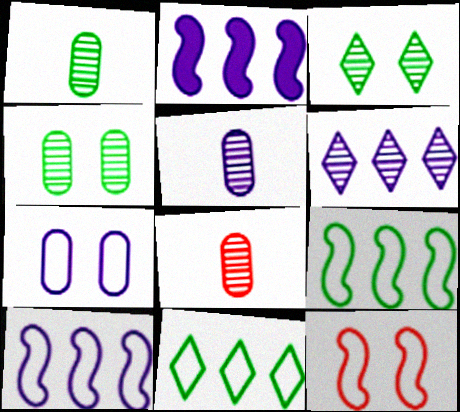[[1, 5, 8]]